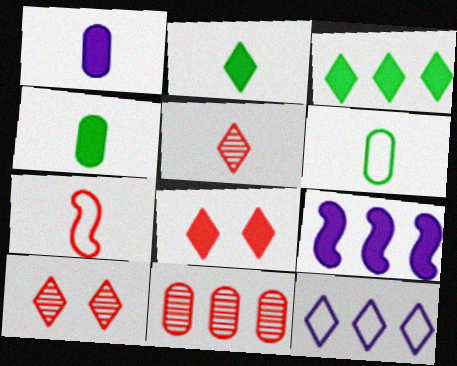[[2, 10, 12], 
[4, 8, 9], 
[6, 9, 10], 
[7, 8, 11]]